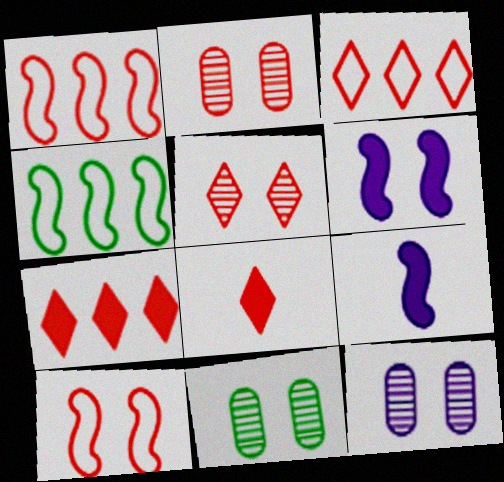[[1, 2, 8], 
[2, 11, 12], 
[3, 5, 8], 
[3, 9, 11], 
[4, 8, 12]]